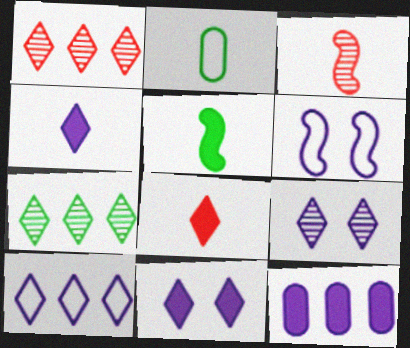[[2, 3, 4], 
[4, 9, 10]]